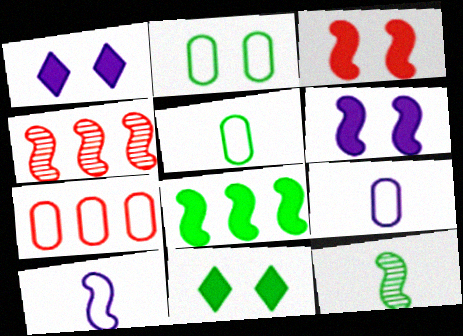[[1, 4, 5], 
[1, 7, 12], 
[2, 7, 9], 
[4, 9, 11]]